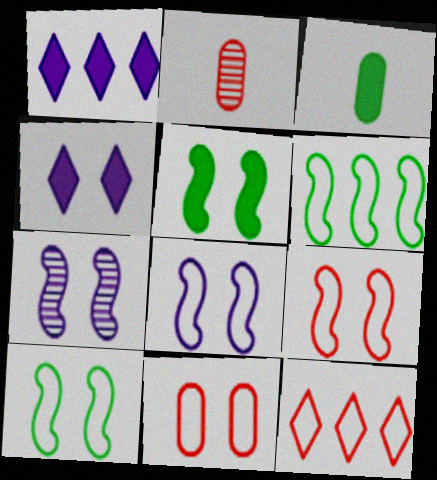[[1, 2, 10], 
[2, 4, 6], 
[3, 7, 12], 
[5, 7, 9], 
[8, 9, 10]]